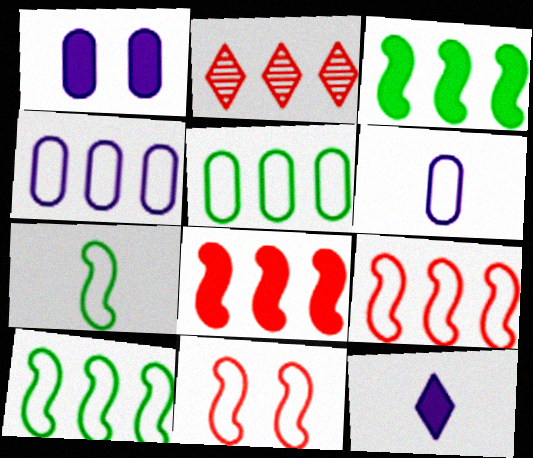[[1, 2, 7], 
[2, 3, 4]]